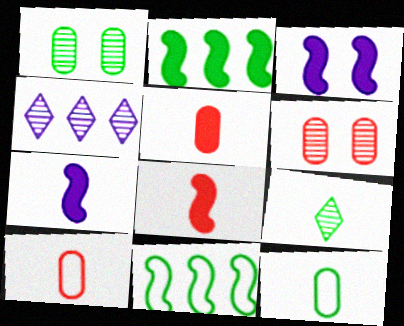[[2, 3, 8], 
[7, 9, 10]]